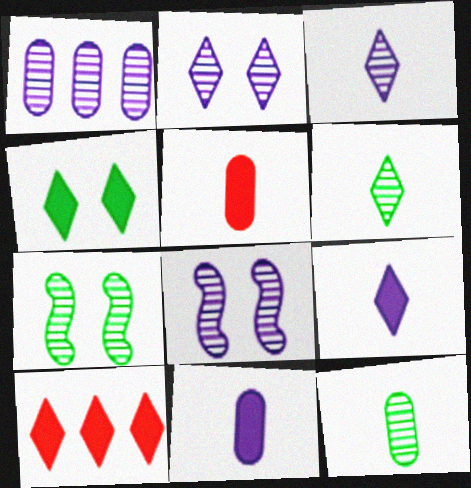[[1, 3, 8], 
[4, 9, 10]]